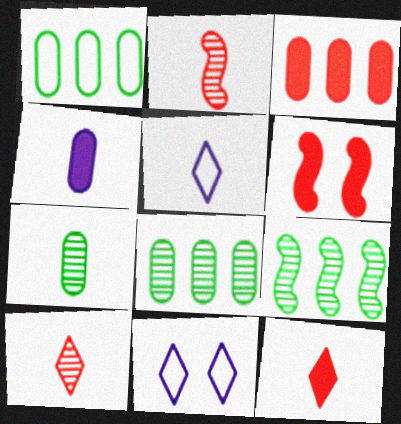[[3, 6, 12], 
[5, 6, 8]]